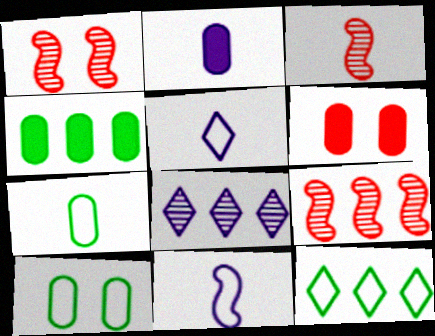[[1, 2, 12], 
[1, 3, 9], 
[1, 4, 5], 
[2, 4, 6]]